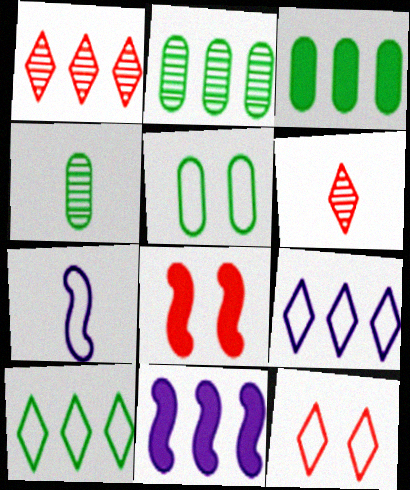[[3, 4, 5], 
[4, 8, 9], 
[4, 11, 12], 
[5, 6, 11]]